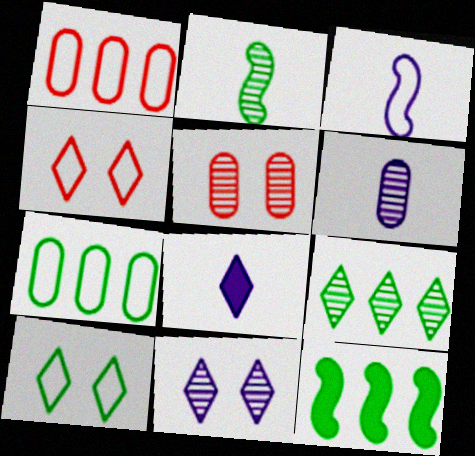[[1, 3, 10], 
[3, 4, 7], 
[3, 6, 8], 
[4, 6, 12], 
[4, 8, 9], 
[7, 9, 12]]